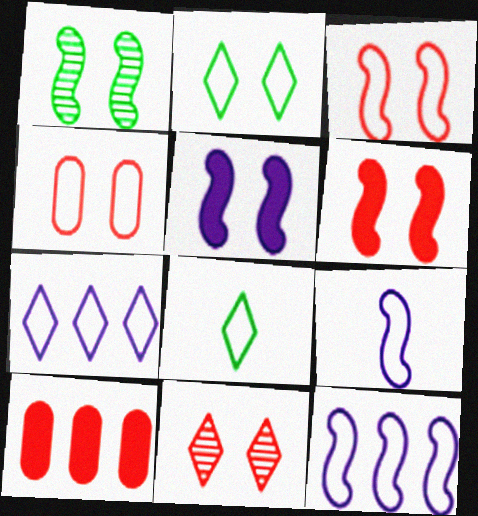[[1, 3, 5], 
[4, 6, 11], 
[4, 8, 12]]